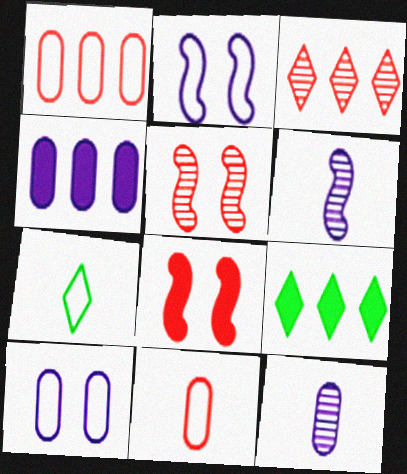[[1, 2, 7], 
[3, 8, 11], 
[4, 5, 7], 
[4, 10, 12]]